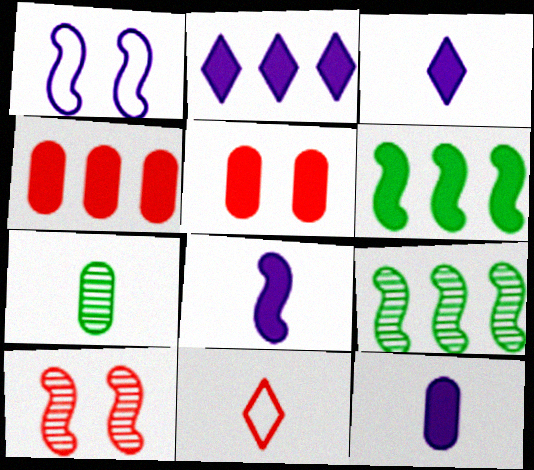[[2, 4, 6], 
[3, 5, 6], 
[3, 8, 12], 
[4, 10, 11], 
[7, 8, 11]]